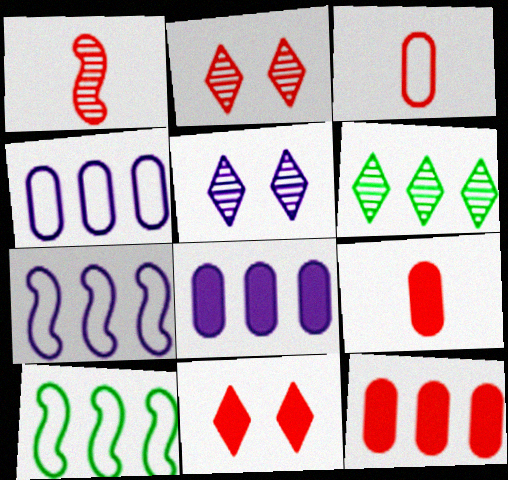[[5, 9, 10], 
[6, 7, 12]]